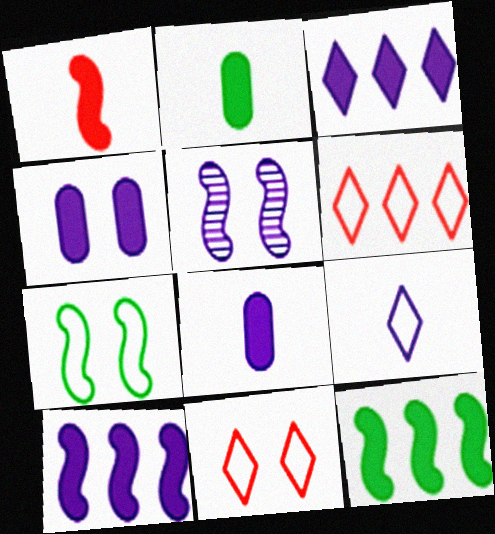[[2, 5, 6]]